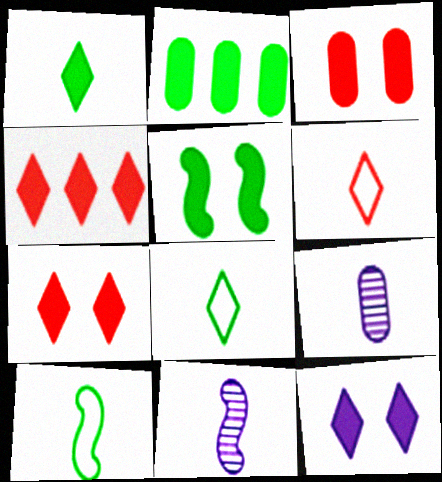[[1, 2, 5], 
[1, 4, 12], 
[3, 5, 12]]